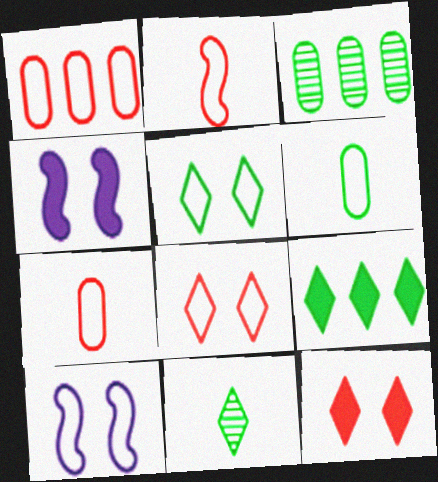[[1, 2, 8], 
[1, 4, 11], 
[5, 9, 11]]